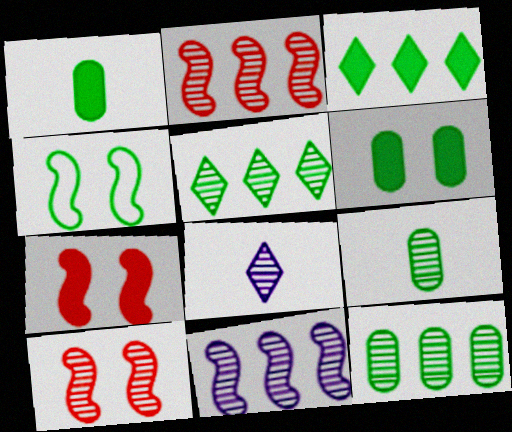[[1, 4, 5], 
[3, 4, 9], 
[8, 10, 12]]